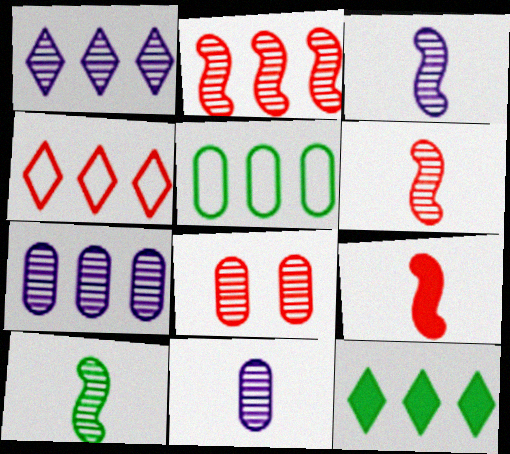[[1, 4, 12], 
[1, 8, 10], 
[3, 6, 10], 
[4, 8, 9]]